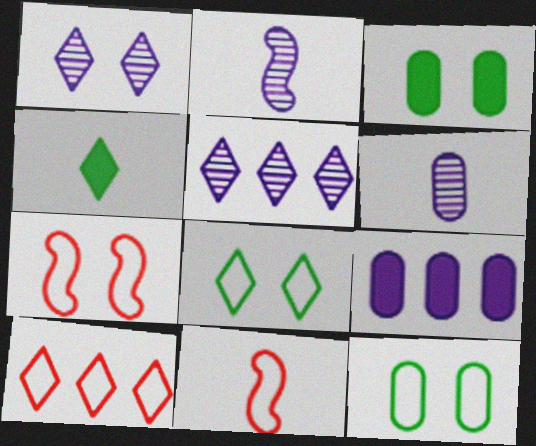[[1, 3, 7], 
[1, 4, 10], 
[2, 3, 10], 
[3, 5, 11], 
[4, 6, 11]]